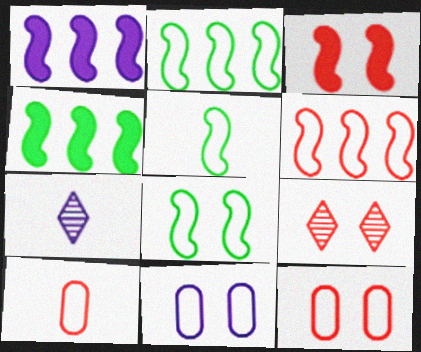[[1, 7, 11], 
[2, 5, 8], 
[3, 9, 12], 
[4, 7, 12]]